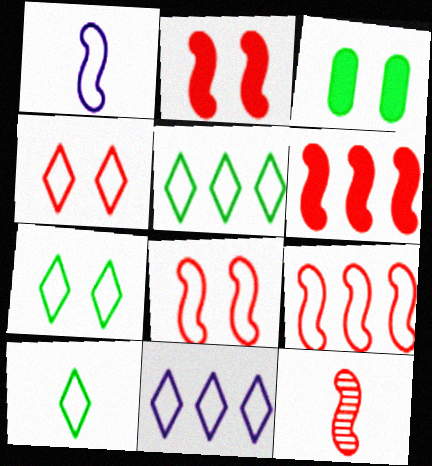[[2, 9, 12], 
[3, 11, 12], 
[4, 10, 11], 
[5, 7, 10], 
[6, 8, 12]]